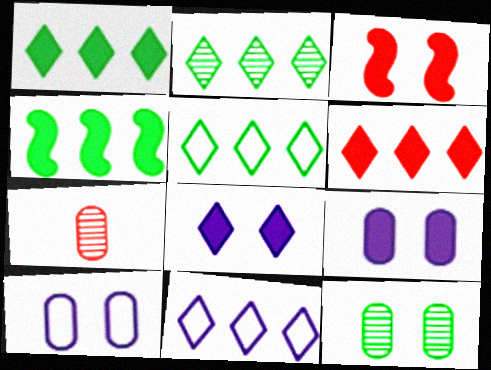[[1, 2, 5], 
[2, 6, 11]]